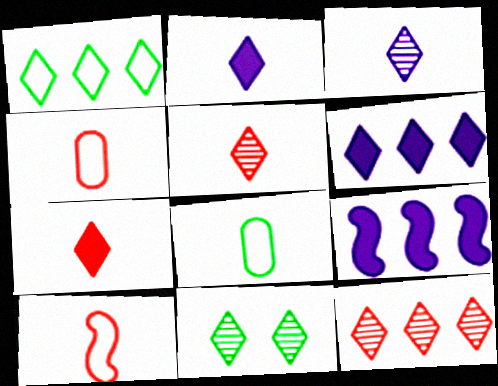[[1, 6, 12], 
[3, 11, 12], 
[4, 9, 11]]